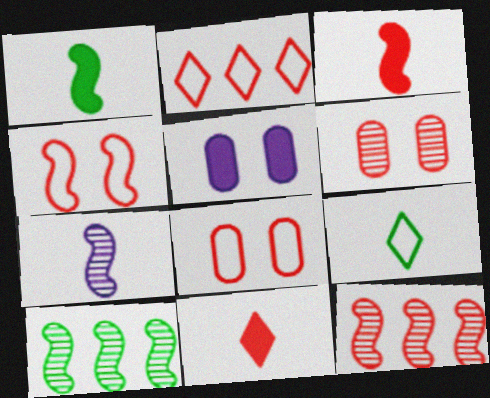[[2, 3, 6], 
[3, 4, 12], 
[5, 9, 12], 
[8, 11, 12]]